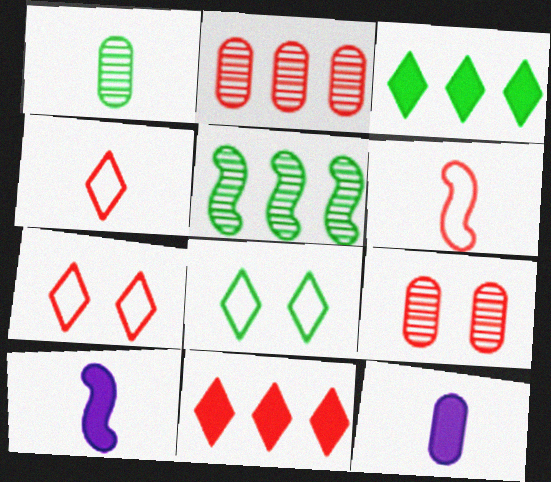[[1, 4, 10], 
[2, 8, 10], 
[5, 7, 12], 
[6, 9, 11]]